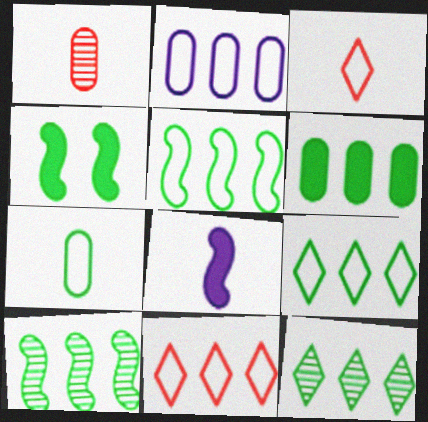[[2, 5, 11], 
[4, 7, 12], 
[5, 6, 12], 
[6, 9, 10]]